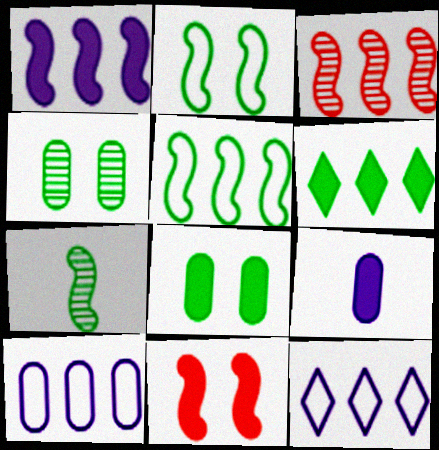[[1, 3, 5], 
[3, 6, 10], 
[6, 9, 11]]